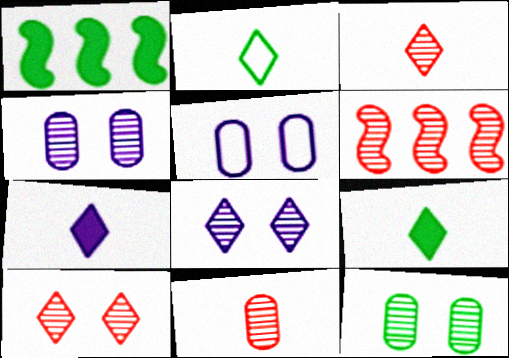[[1, 2, 12], 
[1, 3, 5], 
[2, 3, 7], 
[5, 6, 9], 
[6, 10, 11]]